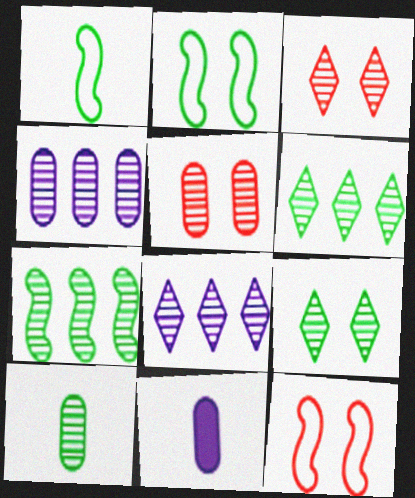[[4, 5, 10], 
[6, 11, 12], 
[7, 9, 10]]